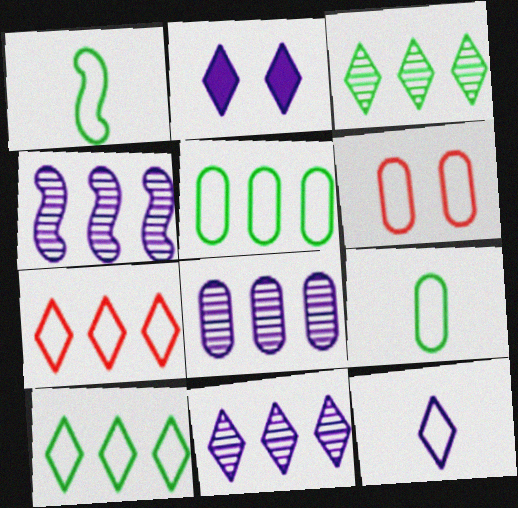[[2, 11, 12], 
[4, 8, 11]]